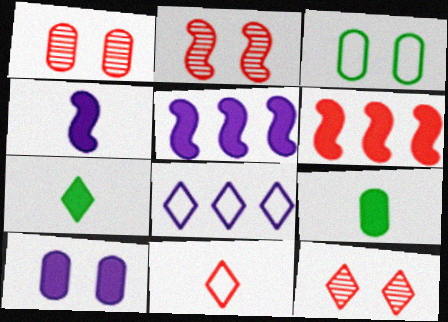[[1, 2, 12], 
[1, 3, 10], 
[1, 6, 11], 
[2, 8, 9], 
[6, 7, 10], 
[7, 8, 12]]